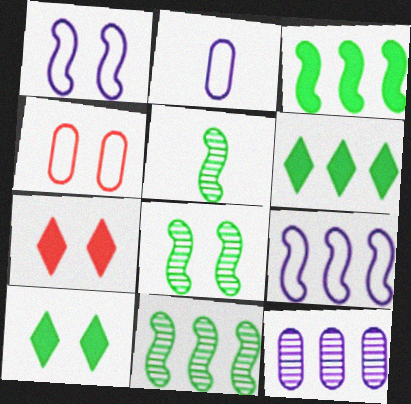[[2, 7, 11], 
[5, 8, 11]]